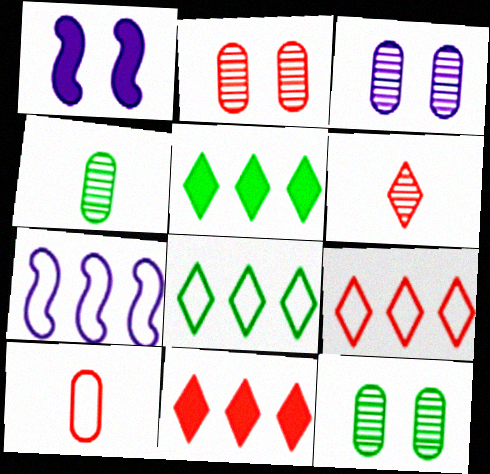[[1, 4, 9], 
[2, 3, 12]]